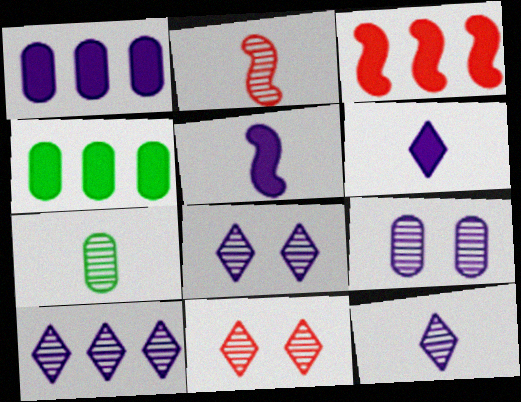[[2, 7, 12], 
[8, 10, 12]]